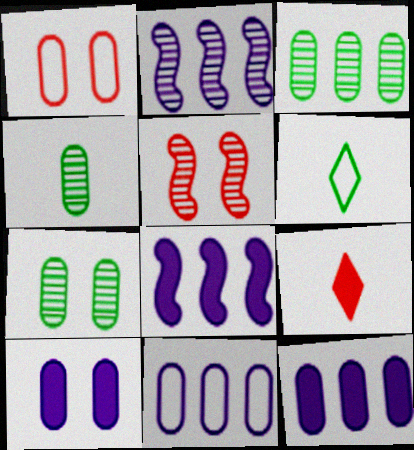[[1, 4, 12], 
[1, 7, 10], 
[3, 4, 7], 
[5, 6, 12]]